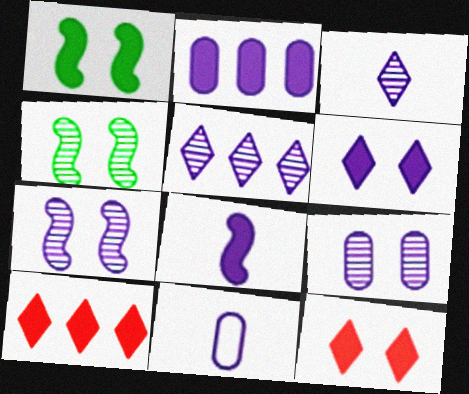[[2, 6, 8], 
[2, 9, 11], 
[3, 8, 11], 
[4, 10, 11]]